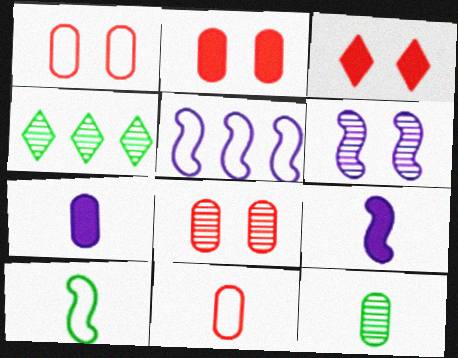[[1, 2, 8], 
[1, 4, 9], 
[3, 5, 12], 
[5, 6, 9], 
[7, 11, 12]]